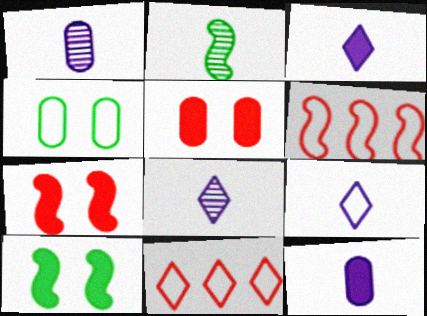[[1, 10, 11], 
[3, 8, 9], 
[4, 6, 9]]